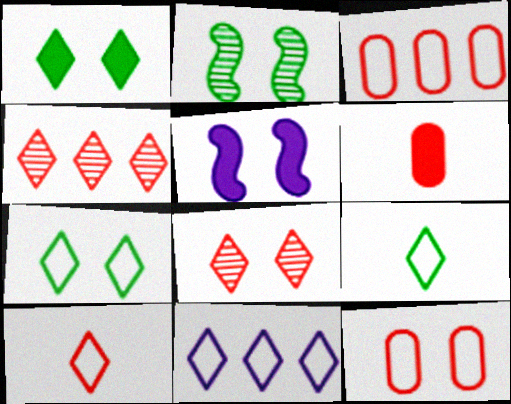[[2, 6, 11], 
[7, 10, 11]]